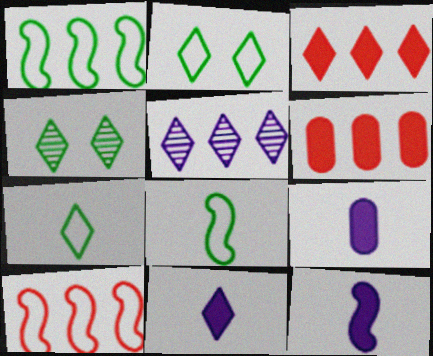[[1, 5, 6], 
[4, 9, 10], 
[9, 11, 12]]